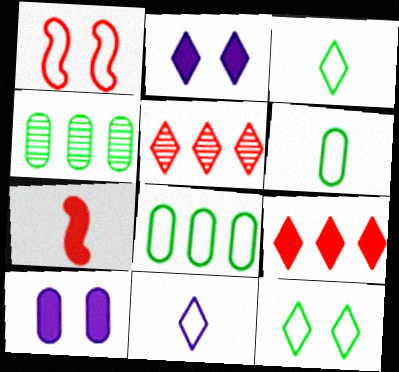[[1, 8, 11], 
[2, 3, 5]]